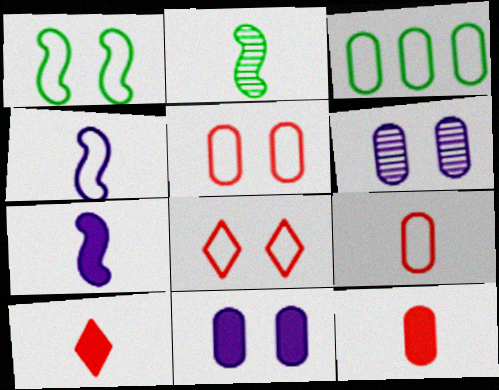[[3, 4, 8], 
[3, 6, 12]]